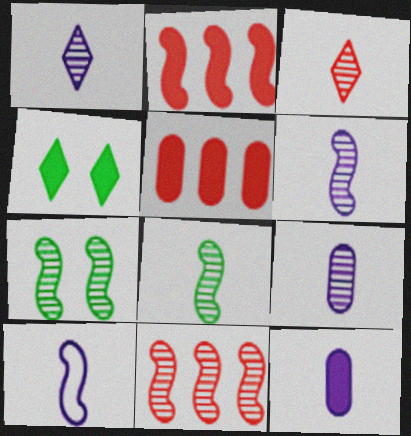[[1, 6, 9], 
[1, 10, 12], 
[2, 4, 12], 
[2, 7, 10], 
[3, 8, 9], 
[6, 7, 11]]